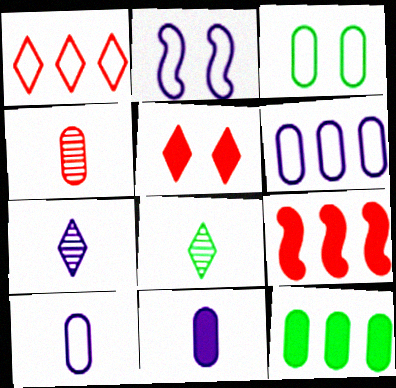[[3, 7, 9]]